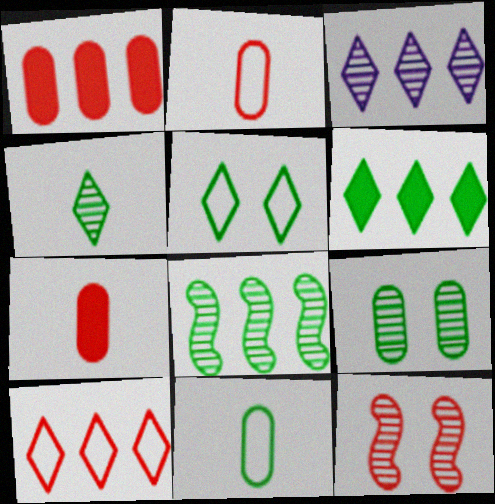[[3, 6, 10], 
[4, 5, 6], 
[4, 8, 9], 
[7, 10, 12]]